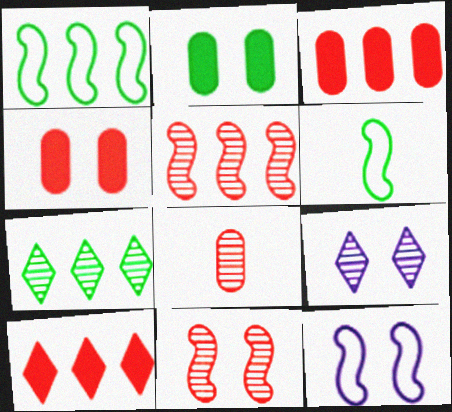[[2, 6, 7], 
[3, 6, 9]]